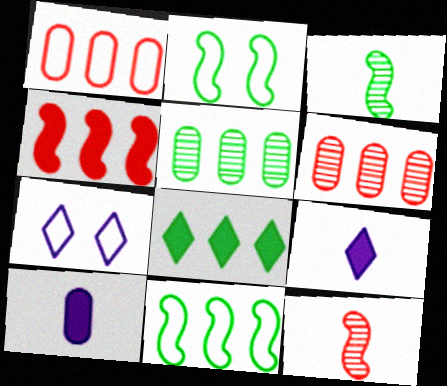[[2, 6, 9], 
[5, 8, 11]]